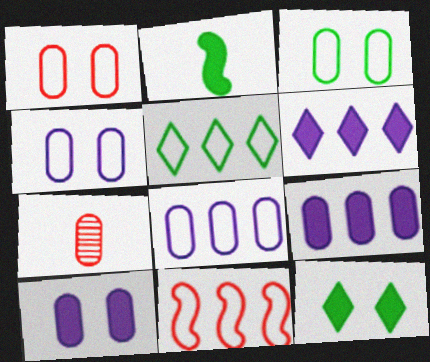[[1, 3, 4], 
[3, 7, 9], 
[5, 8, 11]]